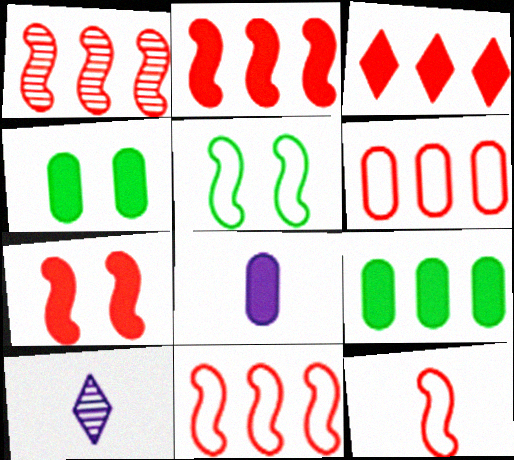[[1, 2, 11], 
[1, 3, 6], 
[1, 7, 12], 
[4, 10, 11]]